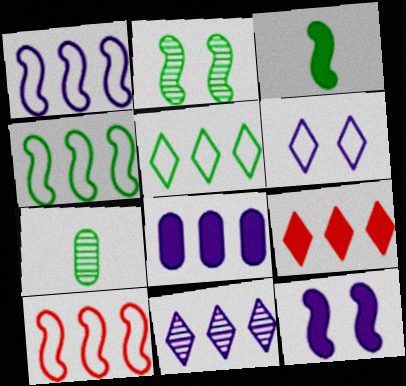[[1, 4, 10], 
[1, 8, 11], 
[2, 3, 4], 
[5, 9, 11]]